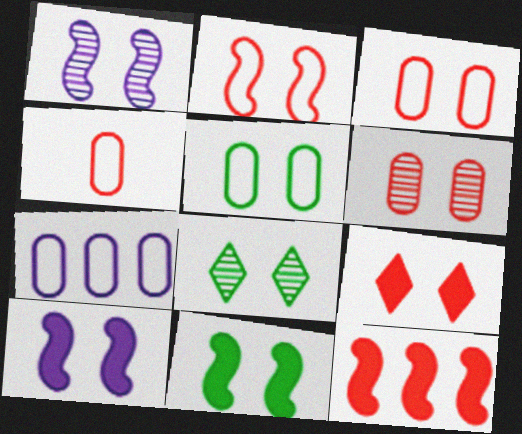[[1, 2, 11], 
[1, 5, 9], 
[1, 6, 8], 
[2, 6, 9], 
[3, 8, 10], 
[4, 5, 7], 
[5, 8, 11]]